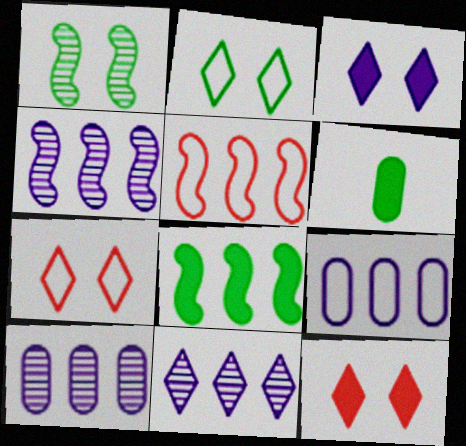[[4, 5, 8], 
[4, 6, 7], 
[4, 10, 11]]